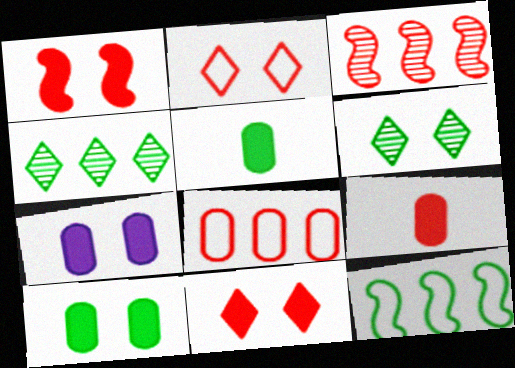[[2, 3, 9], 
[5, 6, 12]]